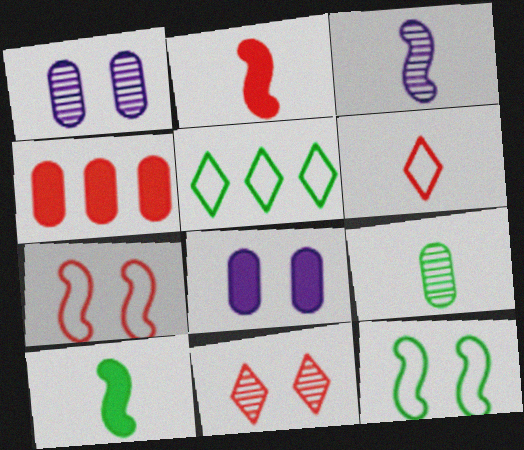[[1, 2, 5], 
[8, 11, 12]]